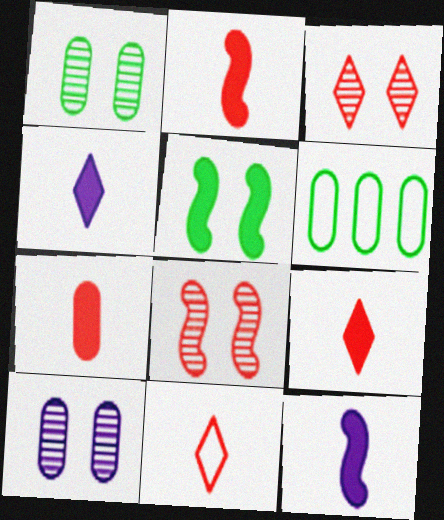[[2, 7, 9], 
[3, 6, 12], 
[4, 6, 8], 
[6, 7, 10]]